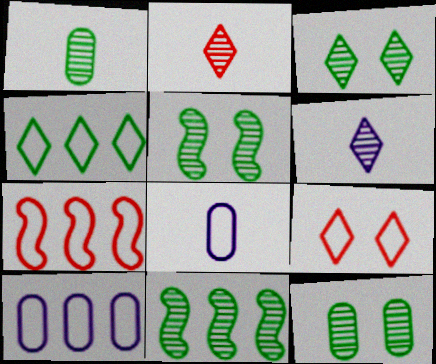[[1, 3, 11], 
[3, 5, 12], 
[4, 7, 10]]